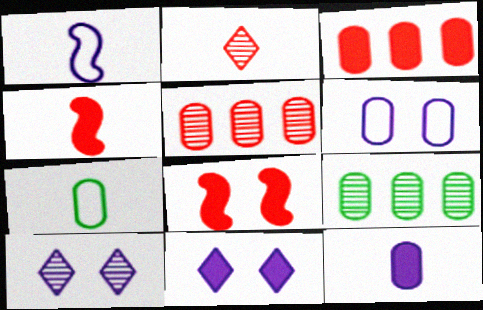[]